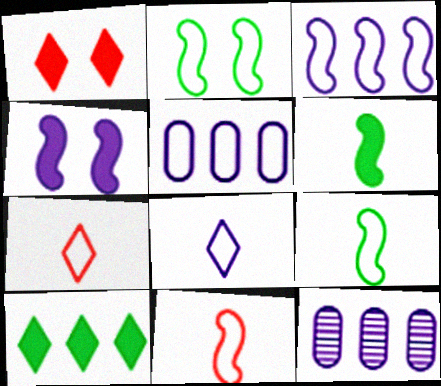[[1, 9, 12], 
[2, 3, 11], 
[2, 5, 7], 
[4, 8, 12]]